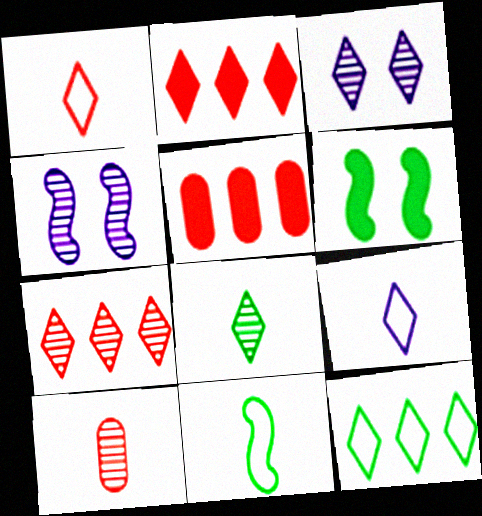[[3, 5, 11], 
[3, 7, 8]]